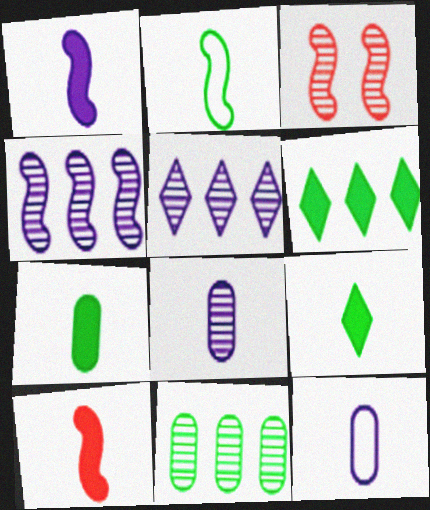[[3, 6, 12]]